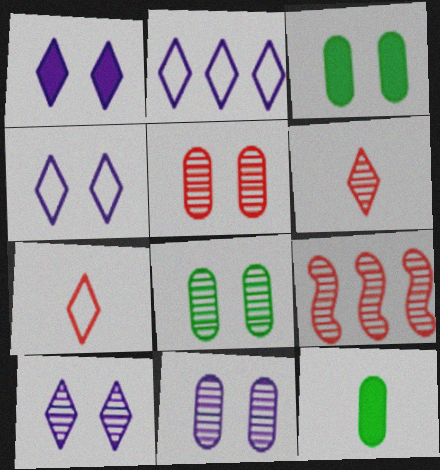[[1, 4, 10], 
[4, 9, 12], 
[5, 6, 9], 
[5, 8, 11]]